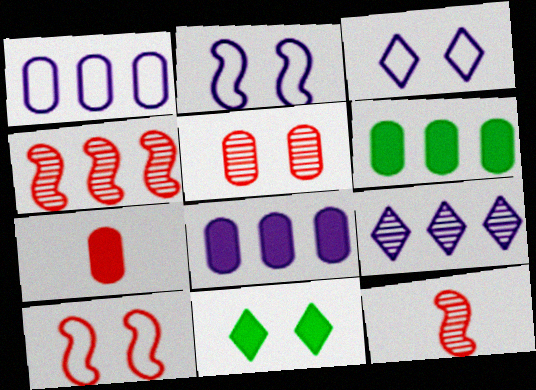[[1, 11, 12], 
[2, 5, 11], 
[3, 6, 12]]